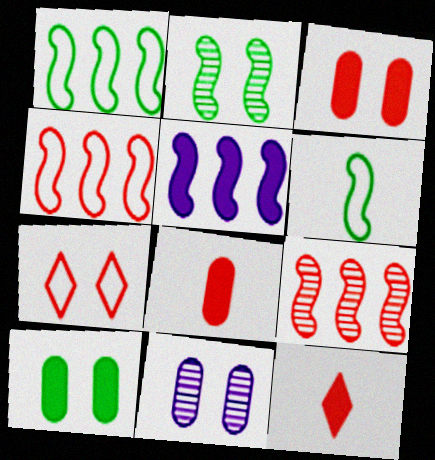[[1, 5, 9], 
[1, 11, 12], 
[5, 10, 12], 
[7, 8, 9]]